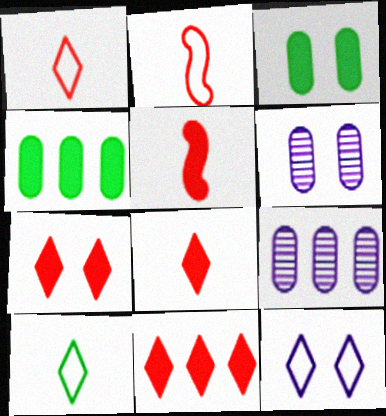[[7, 8, 11]]